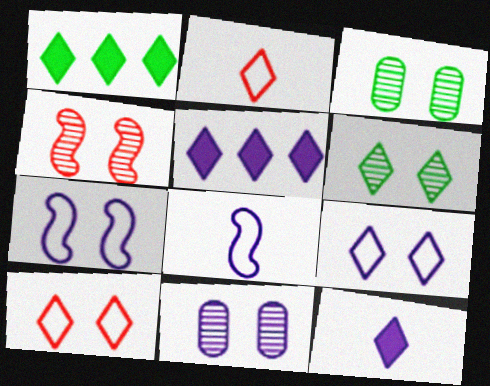[[2, 5, 6], 
[4, 6, 11], 
[5, 8, 11]]